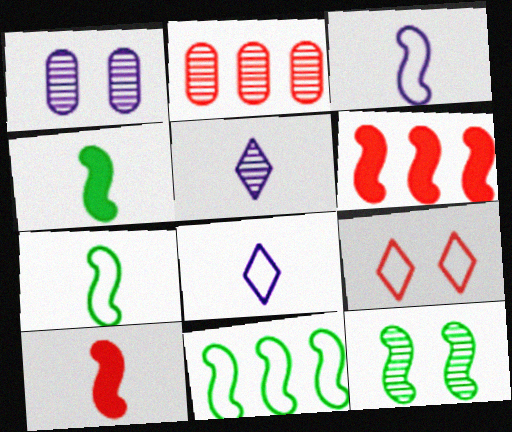[[2, 5, 12], 
[2, 9, 10], 
[3, 6, 12], 
[4, 11, 12]]